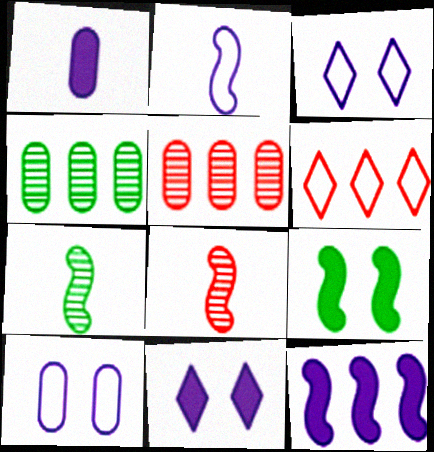[[1, 11, 12], 
[4, 6, 12]]